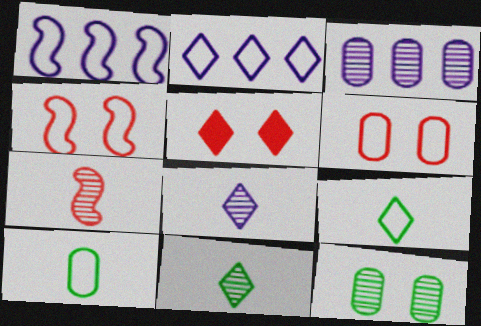[[1, 6, 9], 
[2, 4, 10], 
[2, 5, 11]]